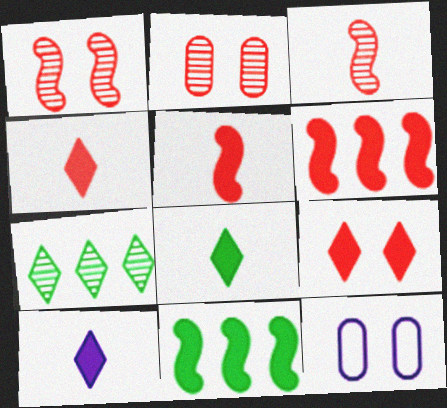[[4, 8, 10], 
[5, 7, 12]]